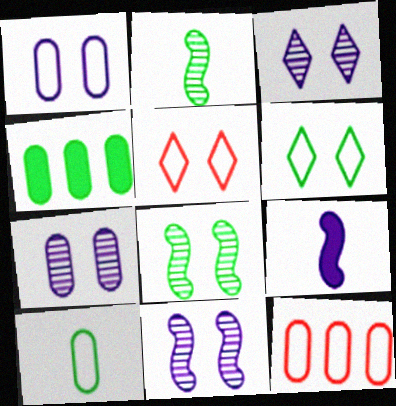[[1, 10, 12], 
[2, 4, 6], 
[3, 7, 11]]